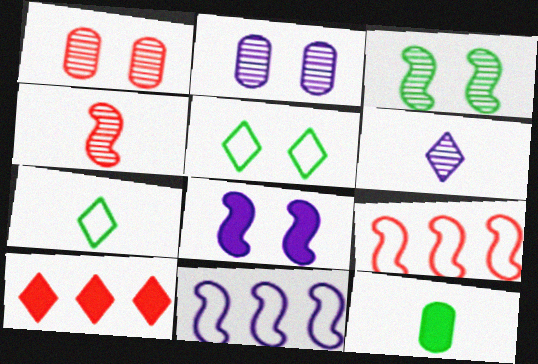[[1, 5, 8], 
[5, 6, 10], 
[8, 10, 12]]